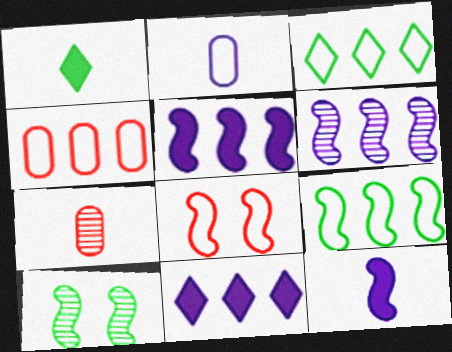[[2, 3, 8]]